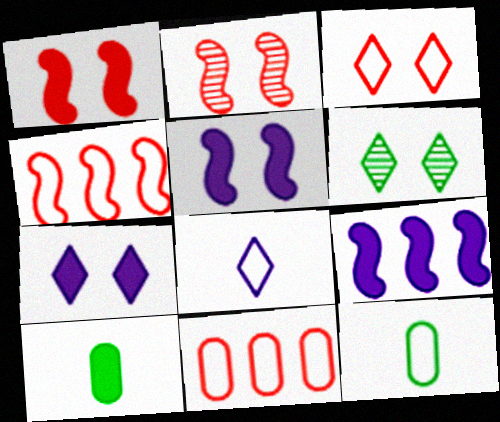[[3, 6, 7]]